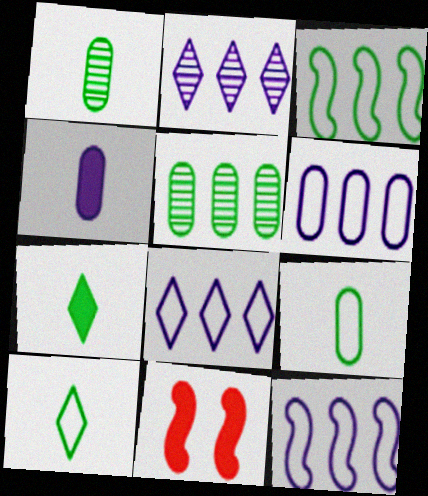[[1, 8, 11], 
[2, 9, 11], 
[6, 8, 12]]